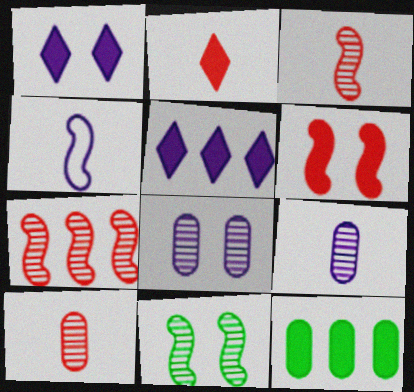[[4, 5, 8]]